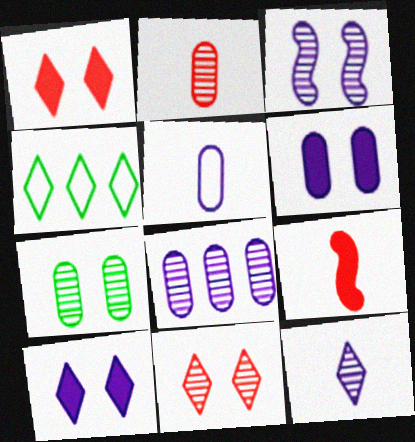[[1, 4, 12], 
[2, 7, 8], 
[3, 7, 11], 
[3, 8, 12], 
[5, 6, 8]]